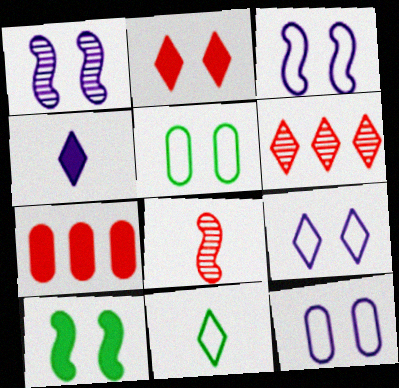[[1, 2, 5], 
[1, 7, 11], 
[3, 9, 12], 
[4, 7, 10]]